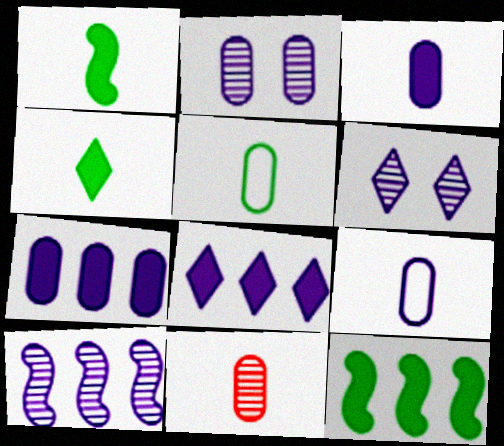[[2, 7, 9], 
[3, 5, 11]]